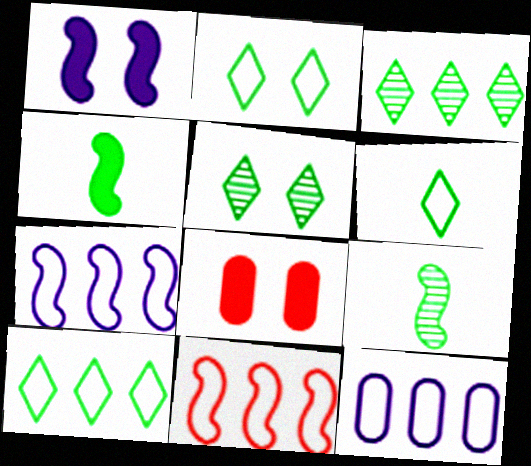[[1, 9, 11], 
[2, 6, 10], 
[10, 11, 12]]